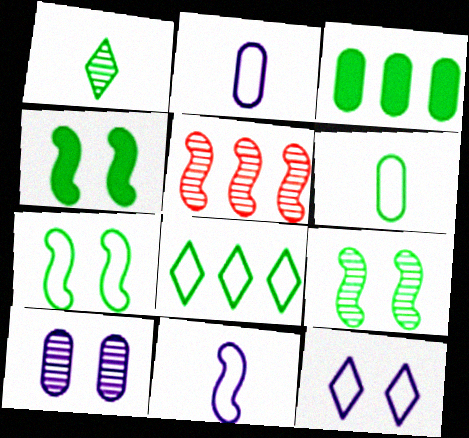[[1, 3, 7], 
[1, 5, 10], 
[4, 5, 11], 
[4, 7, 9], 
[6, 7, 8]]